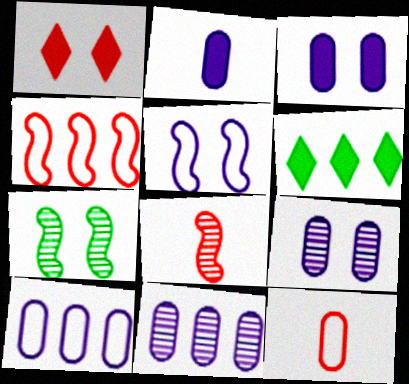[[2, 9, 10], 
[4, 6, 11]]